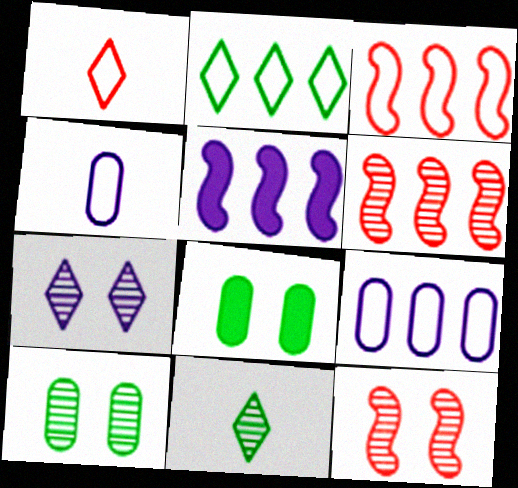[[1, 5, 10], 
[2, 3, 9], 
[4, 5, 7], 
[7, 10, 12]]